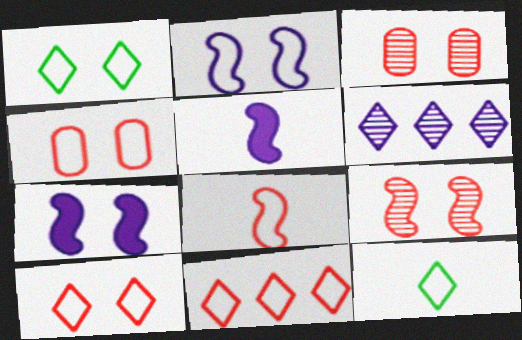[[1, 2, 4], 
[1, 3, 7], 
[4, 8, 11]]